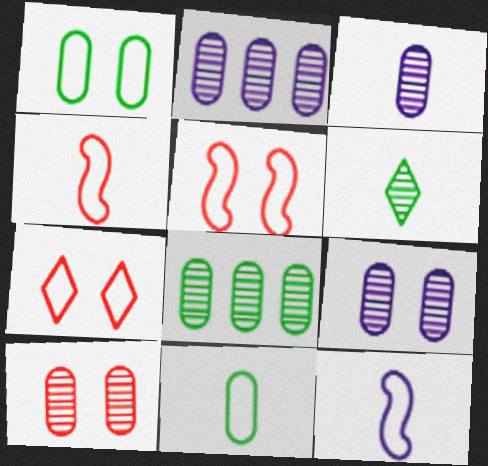[[2, 3, 9], 
[3, 8, 10]]